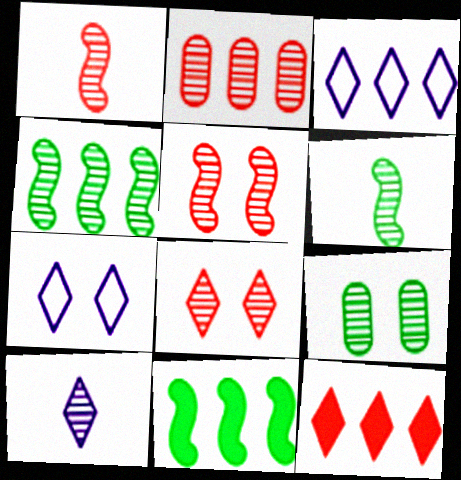[[1, 2, 8], 
[2, 3, 11]]